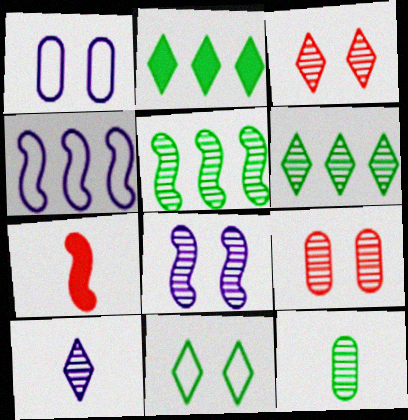[[1, 6, 7], 
[3, 6, 10], 
[5, 9, 10]]